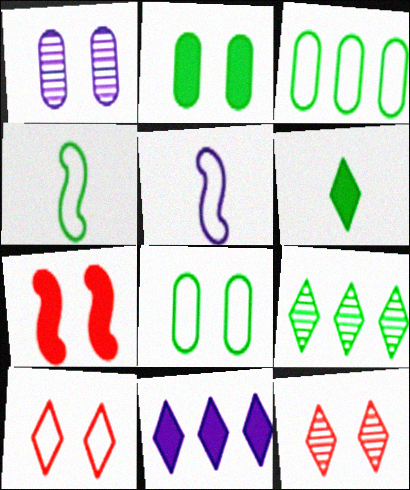[[1, 5, 11], 
[2, 4, 9], 
[3, 5, 10]]